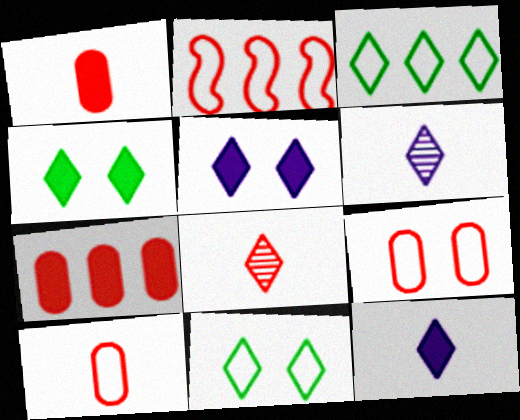[[3, 5, 8]]